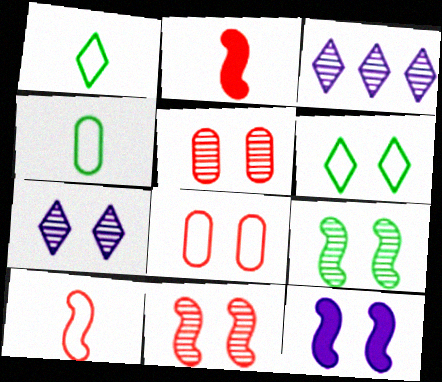[[5, 6, 12], 
[5, 7, 9]]